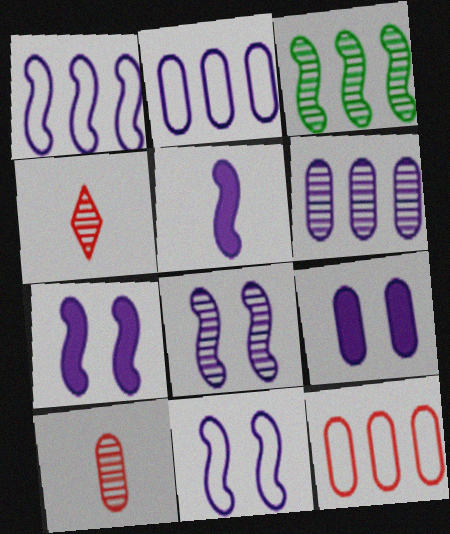[[1, 5, 8], 
[7, 8, 11]]